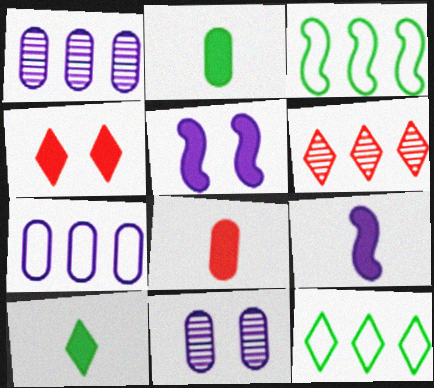[[8, 9, 10]]